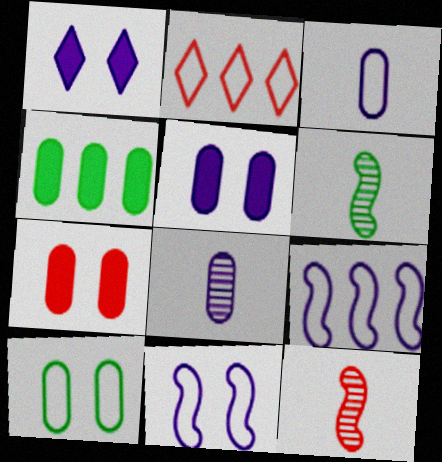[[1, 8, 9], 
[2, 5, 6], 
[2, 7, 12]]